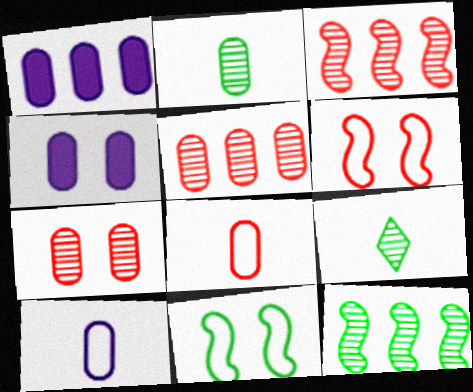[[1, 6, 9]]